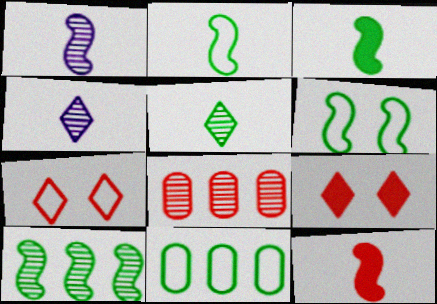[[1, 2, 12], 
[1, 9, 11], 
[3, 6, 10], 
[7, 8, 12]]